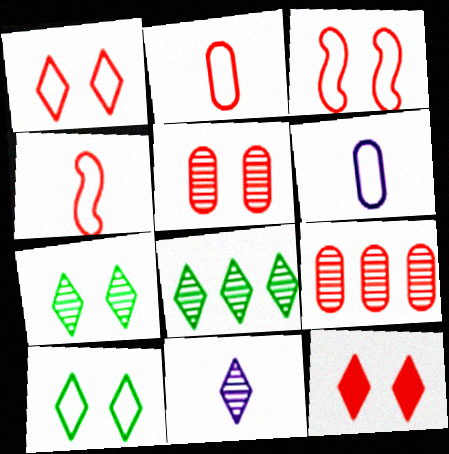[[3, 5, 12], 
[4, 9, 12]]